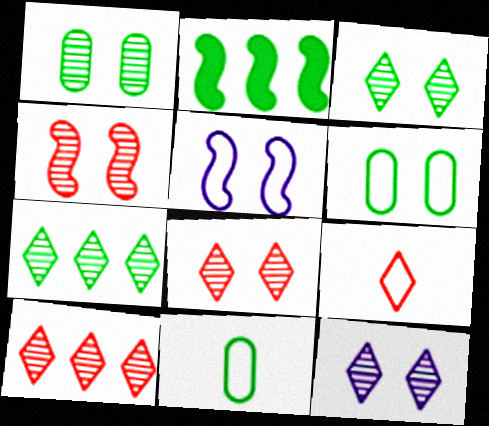[[1, 4, 12], 
[2, 3, 11], 
[3, 8, 12]]